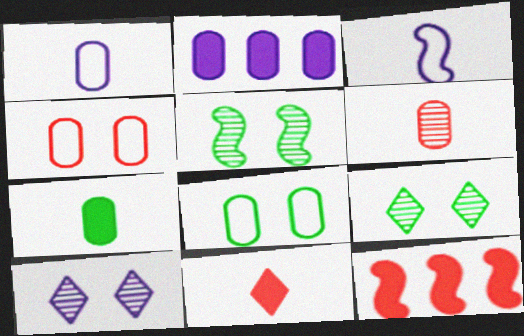[[1, 6, 7], 
[1, 9, 12], 
[2, 3, 10], 
[2, 6, 8], 
[3, 5, 12]]